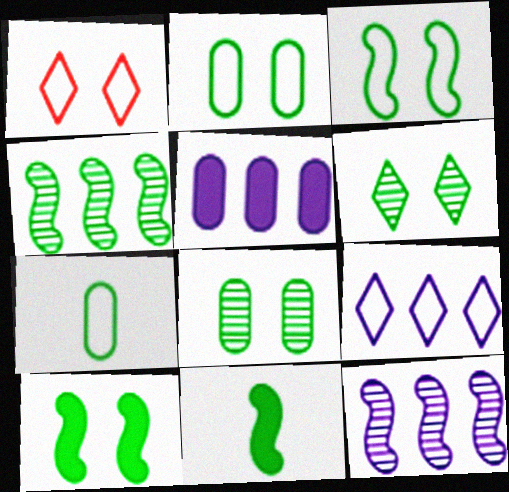[[2, 6, 10], 
[3, 4, 11], 
[5, 9, 12]]